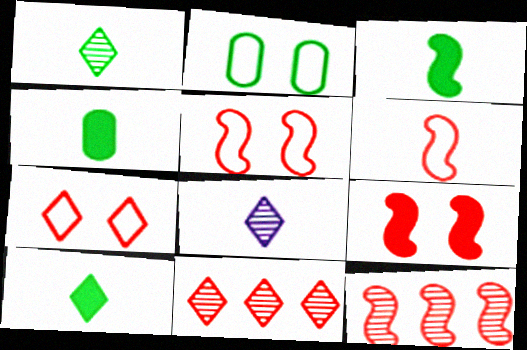[[3, 4, 10], 
[4, 6, 8], 
[6, 9, 12]]